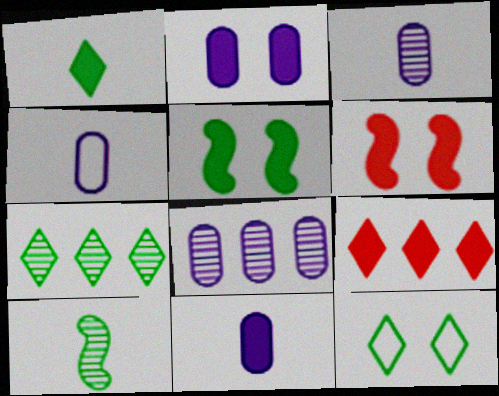[[1, 7, 12], 
[2, 4, 8], 
[3, 4, 11], 
[4, 6, 7], 
[5, 9, 11]]